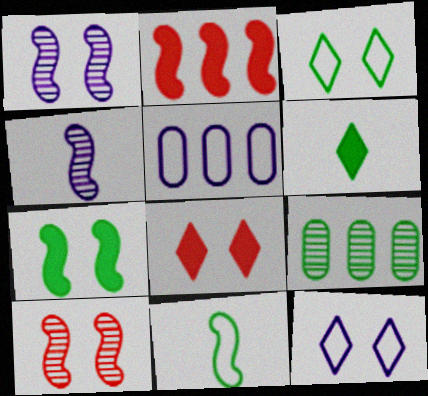[[1, 2, 11], 
[5, 6, 10]]